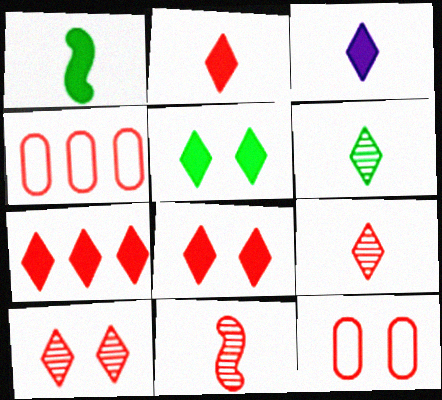[[2, 7, 8], 
[3, 5, 7], 
[4, 8, 11], 
[7, 11, 12]]